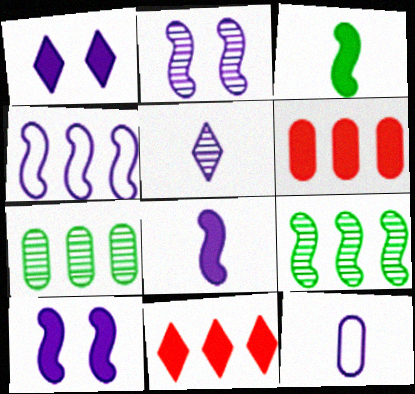[[1, 3, 6], 
[2, 4, 8], 
[4, 7, 11], 
[5, 8, 12]]